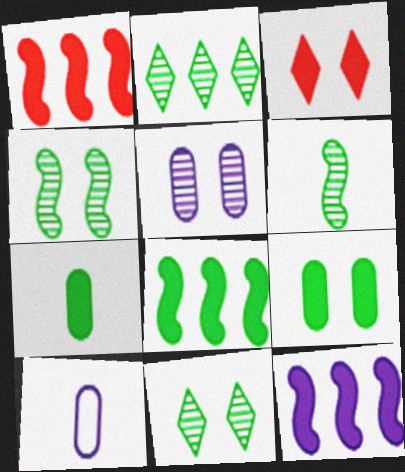[[1, 8, 12], 
[1, 10, 11], 
[3, 7, 12]]